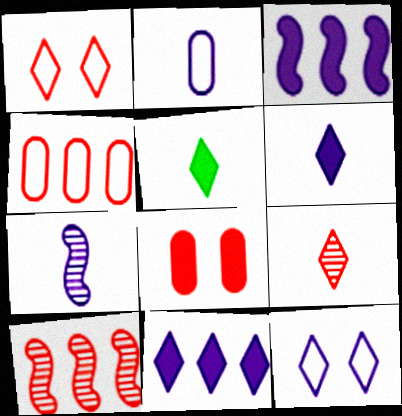[[2, 6, 7], 
[3, 5, 8]]